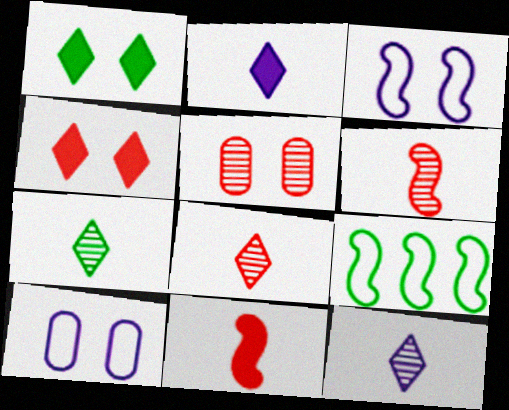[[1, 3, 5], 
[2, 5, 9], 
[7, 8, 12]]